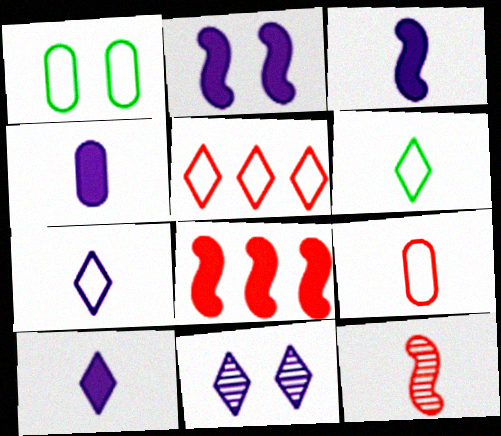[[3, 4, 10], 
[4, 6, 12]]